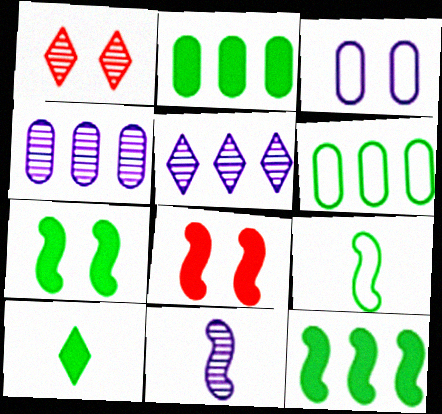[[1, 3, 7], 
[2, 7, 10]]